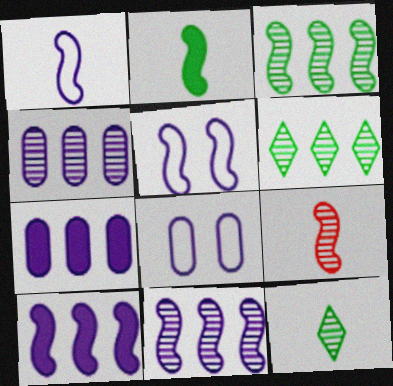[[1, 2, 9]]